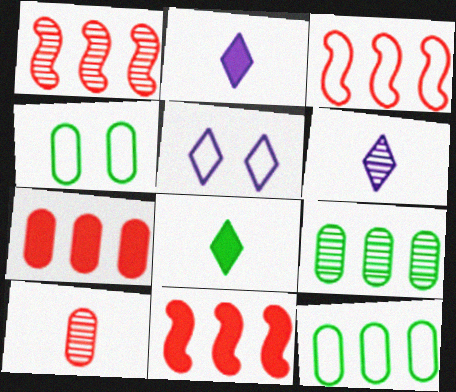[[1, 2, 4], 
[1, 3, 11], 
[4, 6, 11]]